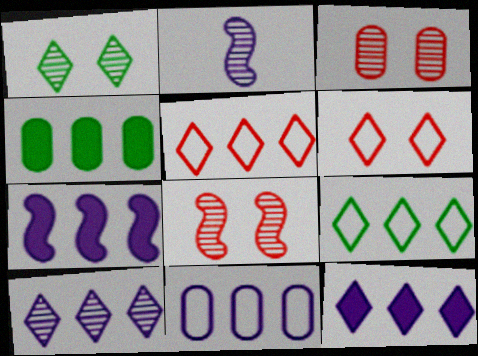[[2, 4, 6], 
[7, 10, 11]]